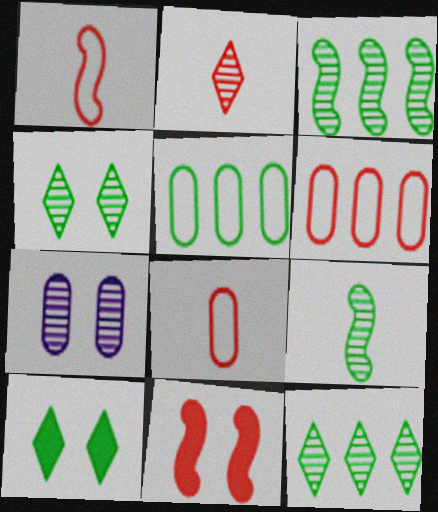[[2, 3, 7], 
[2, 6, 11], 
[5, 9, 10]]